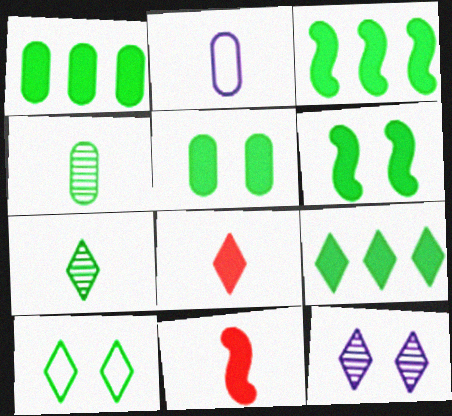[[1, 3, 9], 
[2, 7, 11], 
[3, 4, 10], 
[7, 9, 10]]